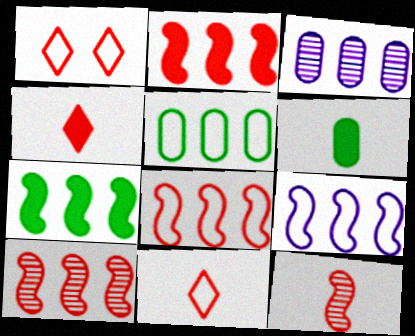[[2, 8, 10], 
[7, 9, 10]]